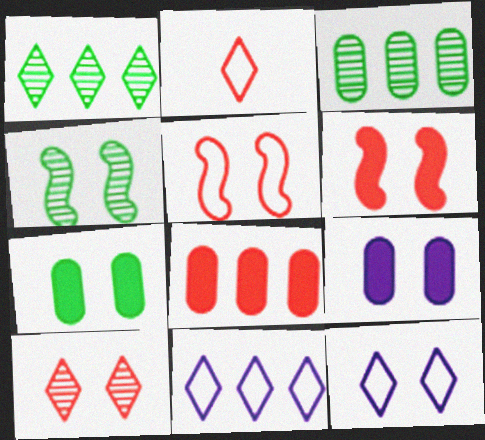[]